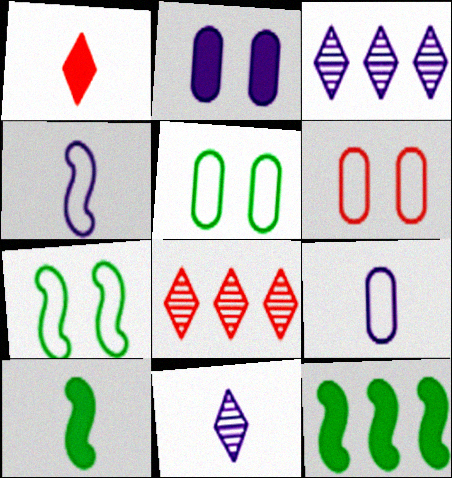[[1, 2, 12], 
[2, 3, 4], 
[3, 6, 10], 
[6, 11, 12]]